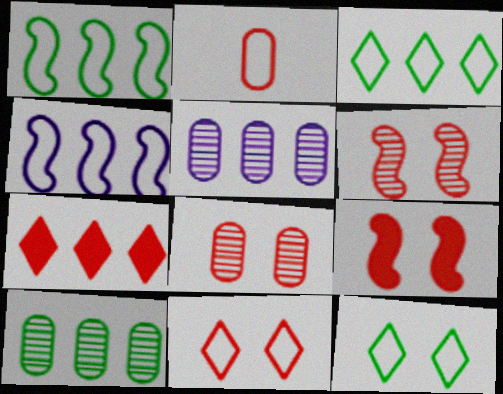[[1, 5, 7], 
[2, 4, 12], 
[2, 6, 7], 
[4, 7, 10], 
[8, 9, 11]]